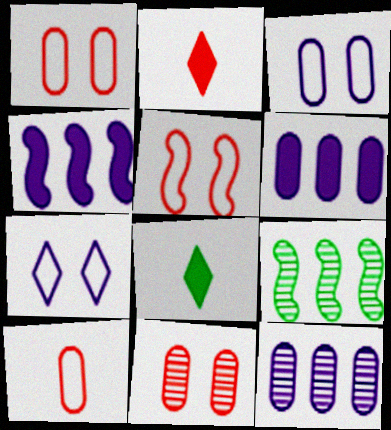[[2, 3, 9], 
[5, 8, 12]]